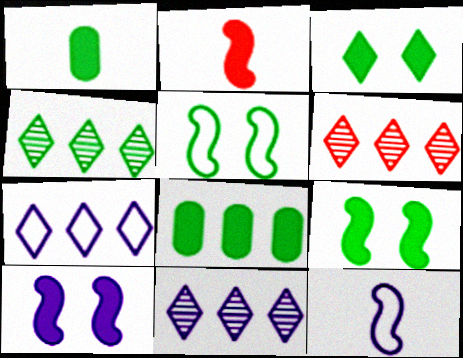[[1, 4, 5], 
[4, 6, 11]]